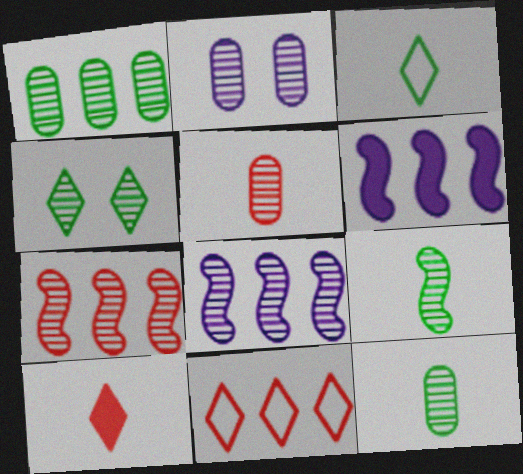[[1, 2, 5], 
[1, 4, 9], 
[1, 6, 11], 
[4, 5, 8]]